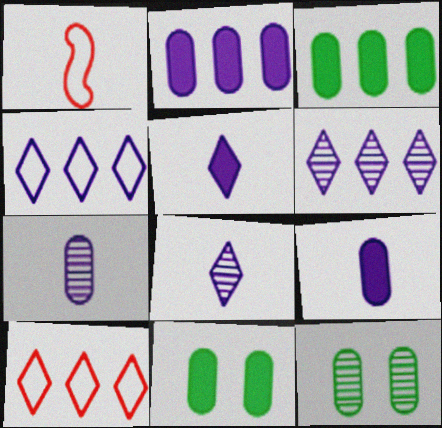[[1, 6, 11]]